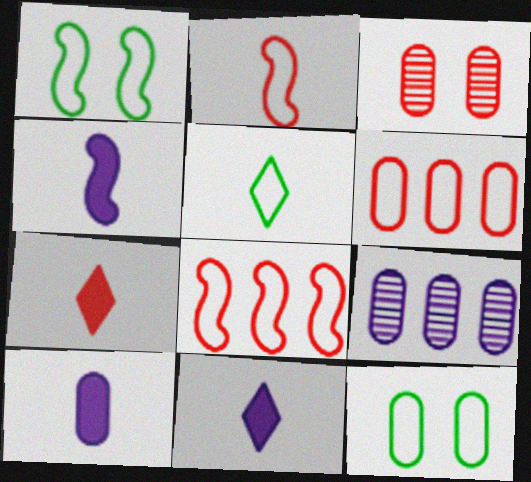[[1, 7, 9], 
[3, 7, 8], 
[4, 10, 11]]